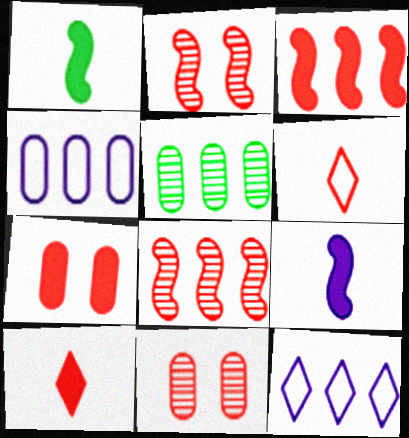[[1, 11, 12], 
[3, 5, 12], 
[3, 6, 11], 
[3, 7, 10], 
[6, 7, 8]]